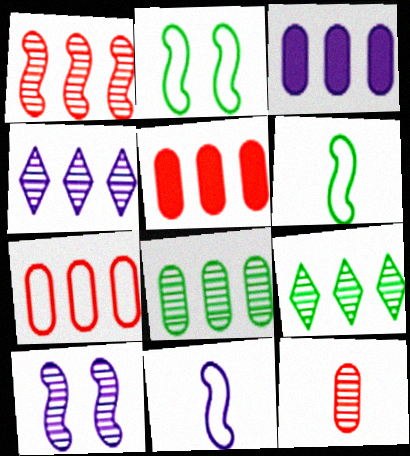[[1, 4, 8], 
[3, 7, 8], 
[9, 10, 12]]